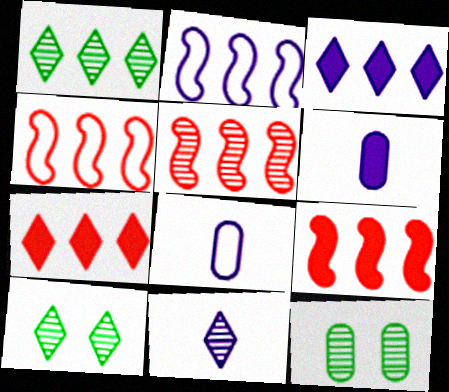[[4, 5, 9], 
[4, 6, 10], 
[5, 11, 12], 
[8, 9, 10]]